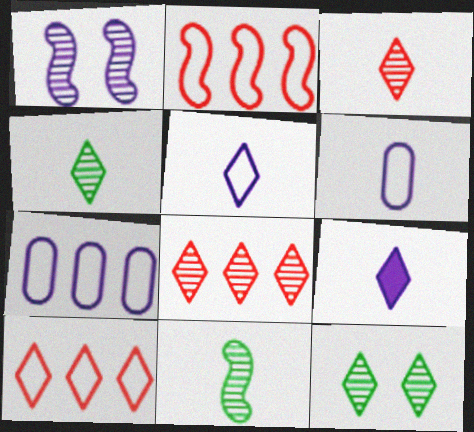[[1, 7, 9], 
[9, 10, 12]]